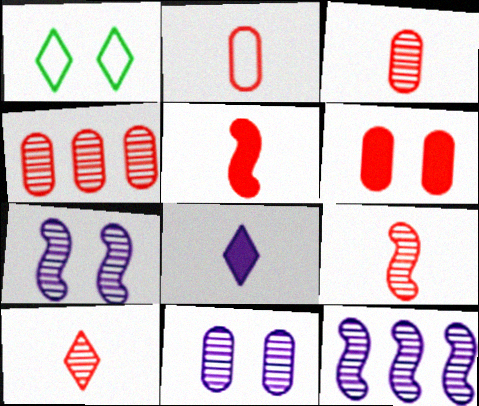[[1, 6, 7], 
[2, 4, 6], 
[2, 5, 10], 
[3, 9, 10]]